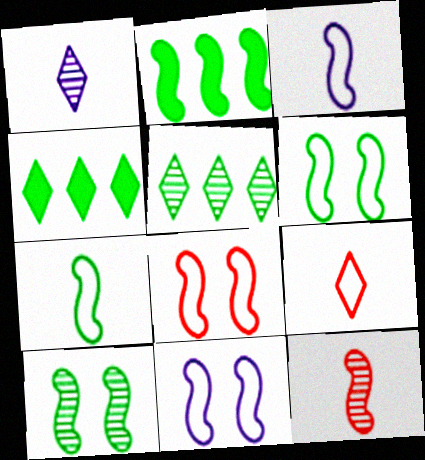[[2, 7, 10], 
[2, 11, 12], 
[6, 8, 11]]